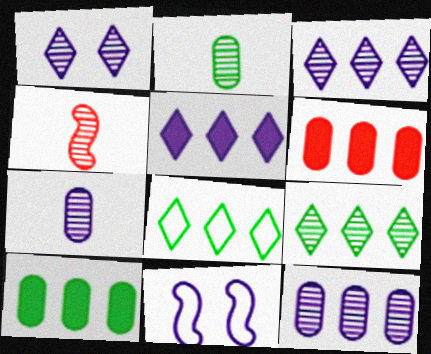[[5, 7, 11]]